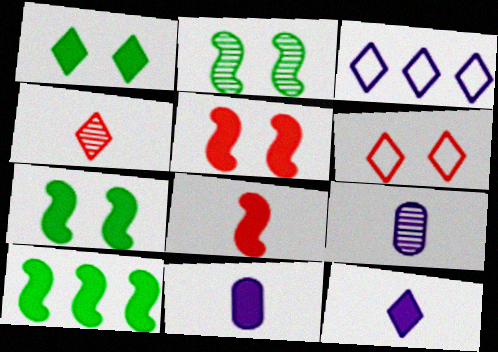[[1, 3, 4], 
[6, 9, 10]]